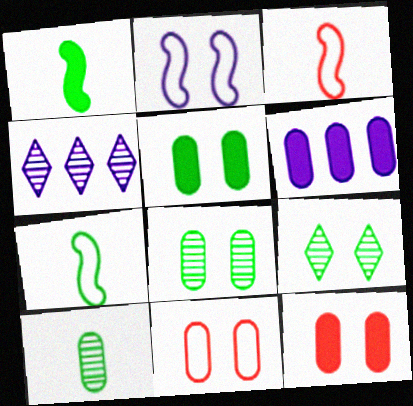[[1, 4, 11], 
[2, 9, 12], 
[3, 4, 5], 
[3, 6, 9], 
[4, 7, 12], 
[6, 10, 11]]